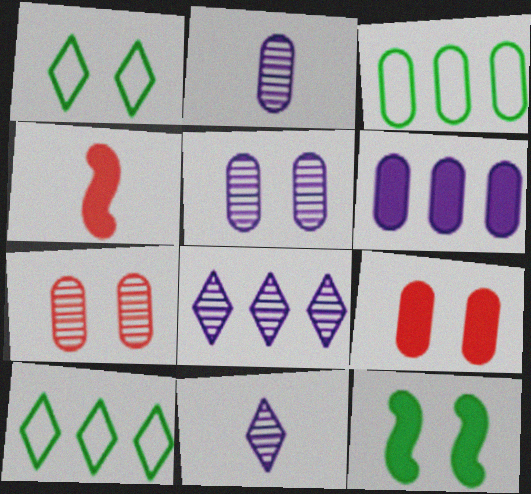[[2, 3, 9], 
[4, 5, 10]]